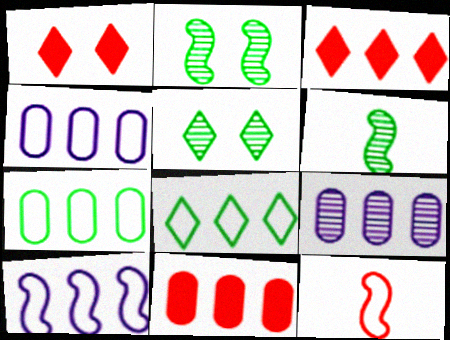[[1, 4, 6], 
[7, 9, 11]]